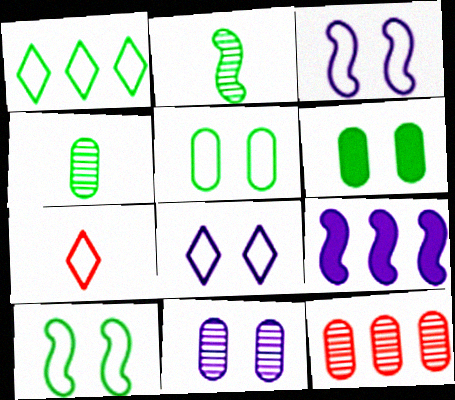[[1, 2, 6], 
[1, 7, 8], 
[1, 9, 12], 
[4, 11, 12]]